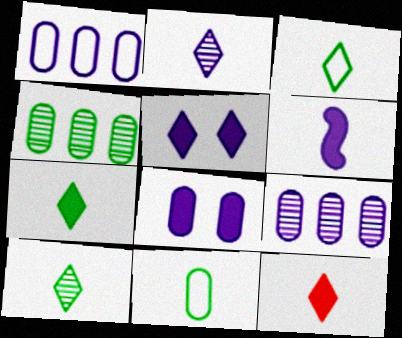[[2, 3, 12], 
[3, 7, 10]]